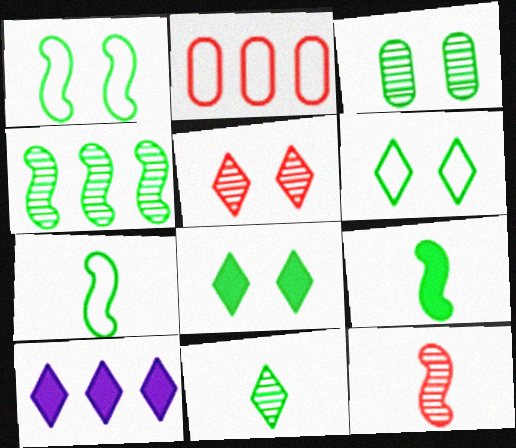[[1, 3, 8], 
[1, 4, 9], 
[2, 4, 10], 
[3, 4, 11]]